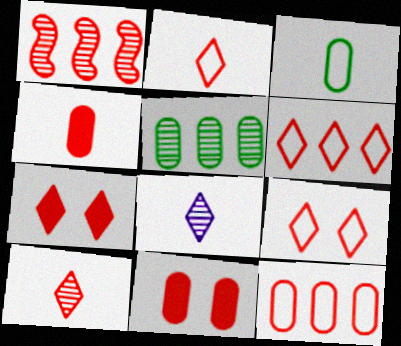[[1, 2, 11], 
[1, 4, 9], 
[2, 6, 9], 
[6, 7, 10]]